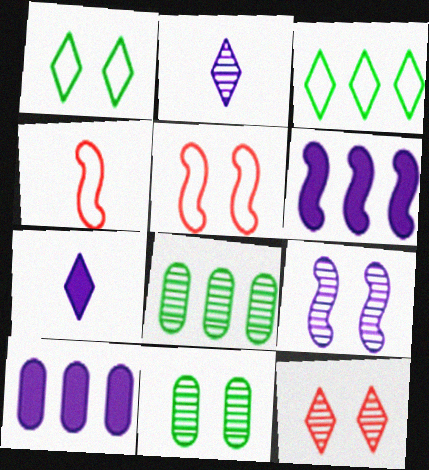[[3, 7, 12], 
[5, 7, 8], 
[9, 11, 12]]